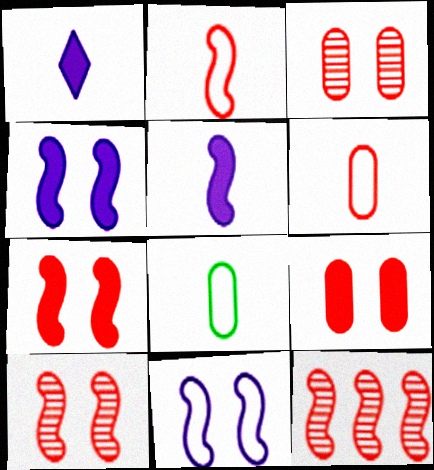[[2, 7, 12]]